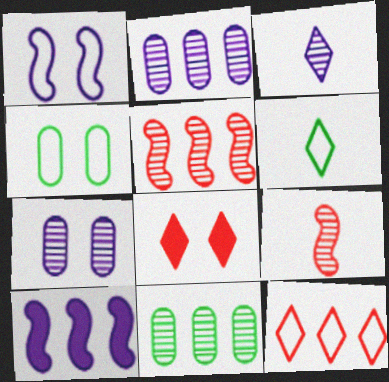[[10, 11, 12]]